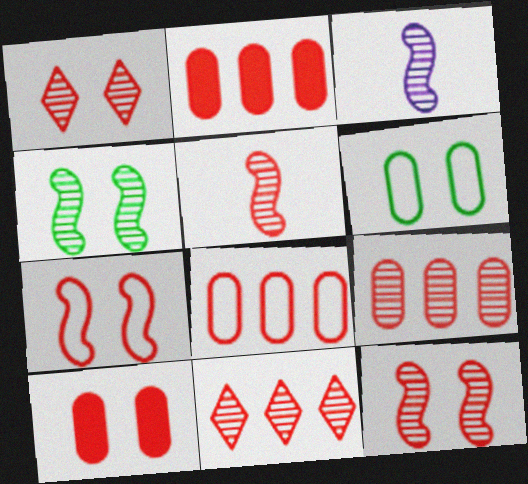[[1, 5, 9], 
[1, 7, 10], 
[2, 8, 9]]